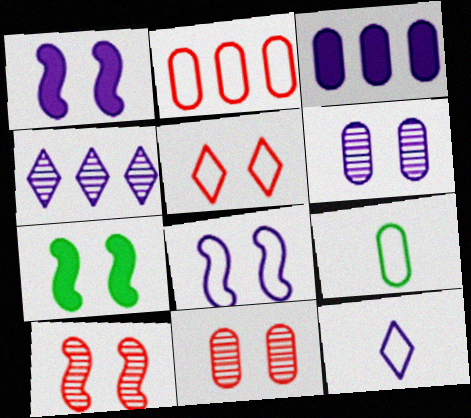[[3, 9, 11], 
[5, 6, 7], 
[7, 8, 10]]